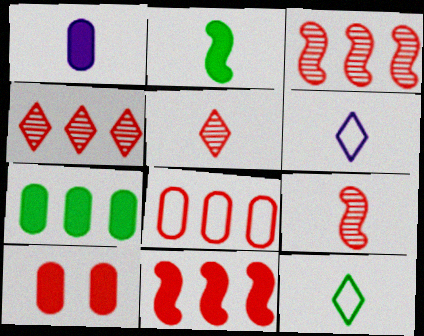[[1, 7, 10], 
[1, 9, 12], 
[4, 8, 11]]